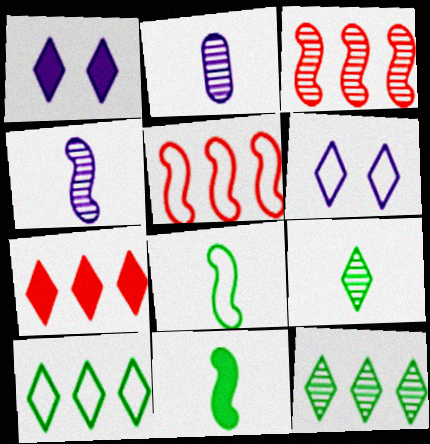[[6, 7, 9]]